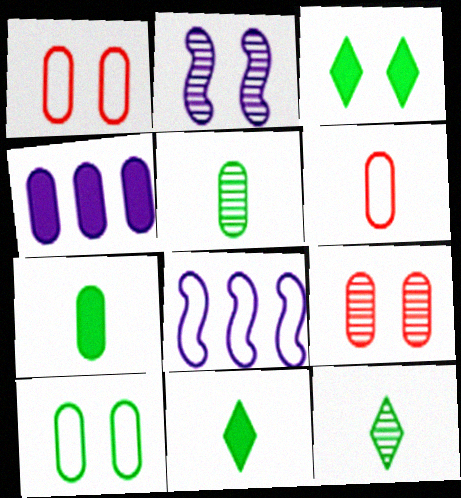[[1, 2, 3], 
[1, 4, 5], 
[8, 9, 11]]